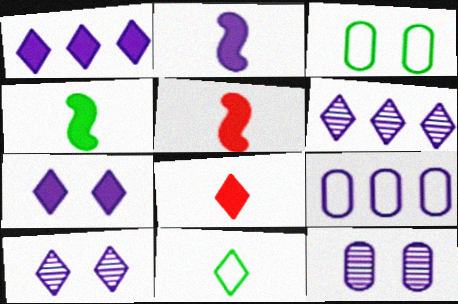[[2, 4, 5], 
[2, 9, 10], 
[3, 5, 6]]